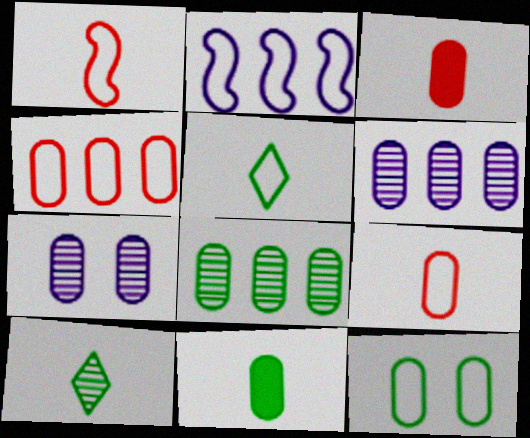[[3, 6, 12], 
[4, 7, 11], 
[8, 11, 12]]